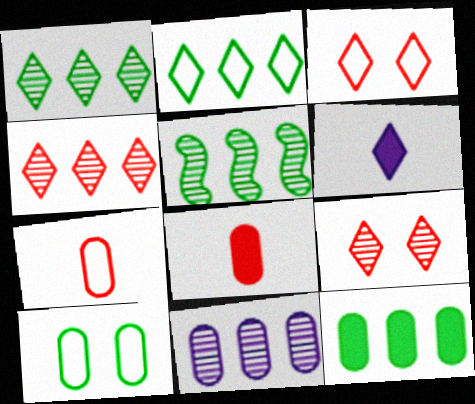[[1, 3, 6], 
[2, 5, 12], 
[2, 6, 9], 
[4, 5, 11], 
[8, 10, 11]]